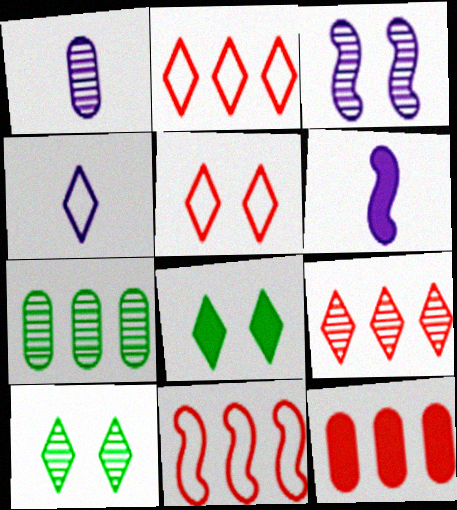[[1, 4, 6], 
[1, 8, 11], 
[4, 8, 9], 
[5, 6, 7], 
[6, 8, 12], 
[9, 11, 12]]